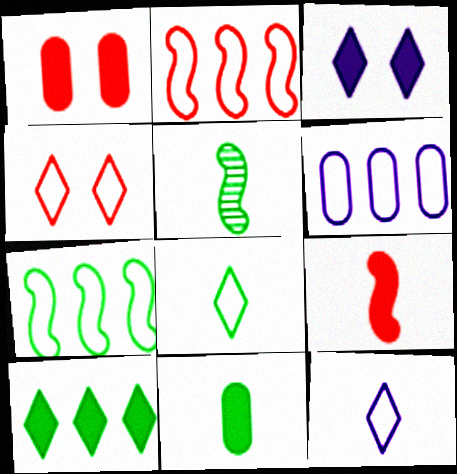[[5, 8, 11]]